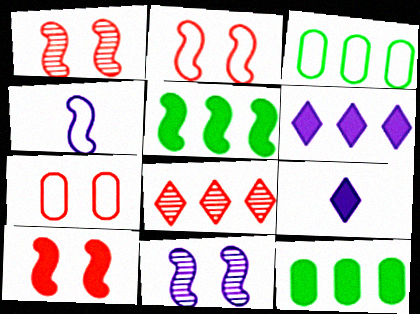[[1, 2, 10], 
[1, 3, 9], 
[1, 4, 5], 
[9, 10, 12]]